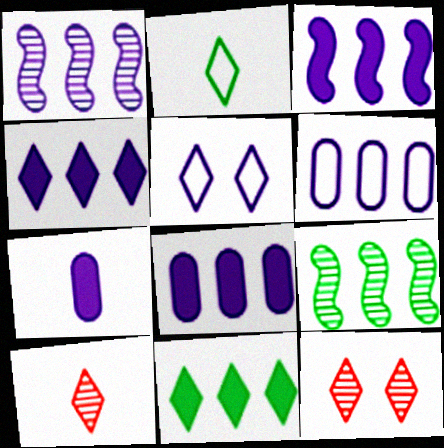[[1, 4, 6], 
[1, 5, 7], 
[2, 4, 12], 
[3, 4, 8], 
[5, 10, 11]]